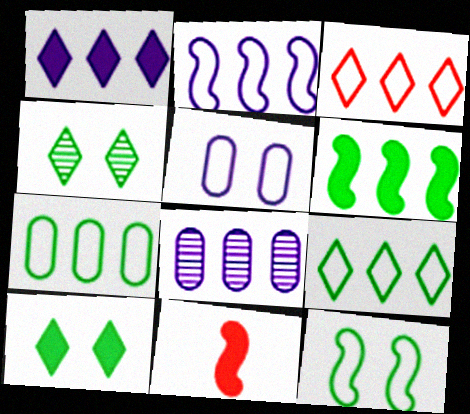[[1, 2, 8], 
[2, 3, 7], 
[3, 6, 8]]